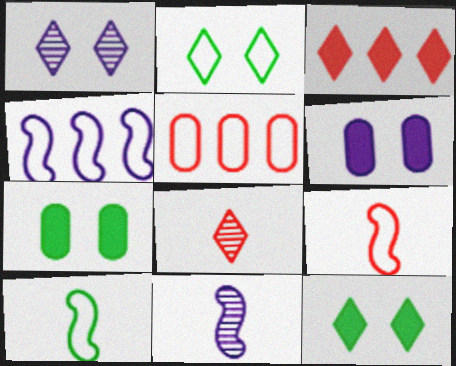[[4, 7, 8], 
[5, 11, 12]]